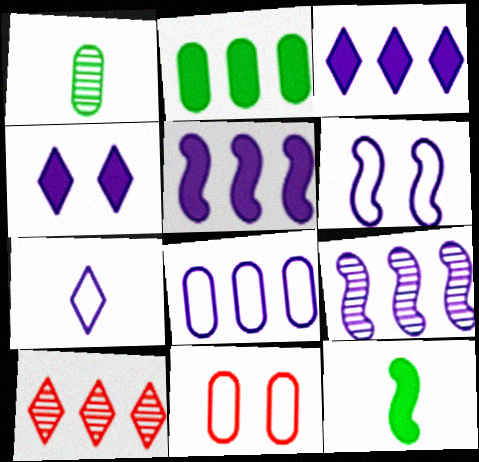[[3, 8, 9], 
[6, 7, 8]]